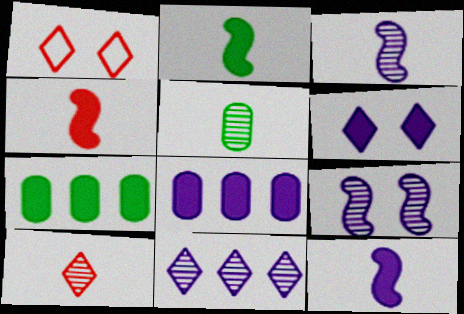[[1, 3, 7], 
[2, 4, 12], 
[3, 5, 10], 
[4, 6, 7], 
[6, 8, 12]]